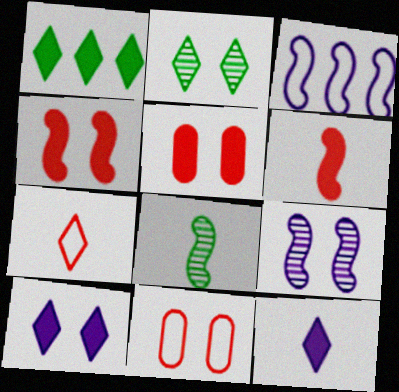[[3, 4, 8]]